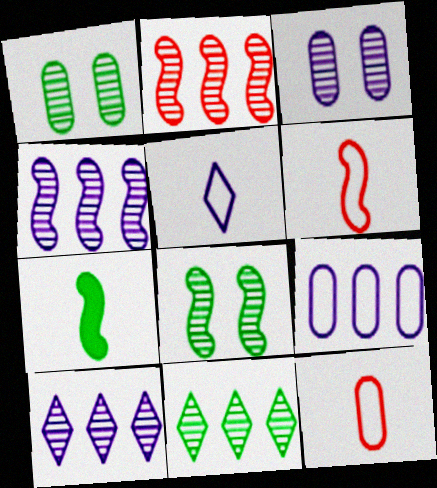[]